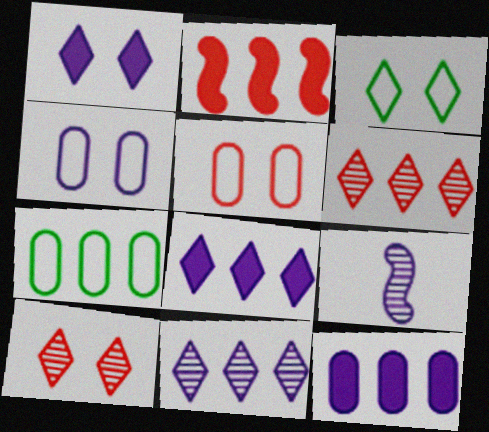[[1, 3, 10], 
[2, 7, 11], 
[4, 8, 9]]